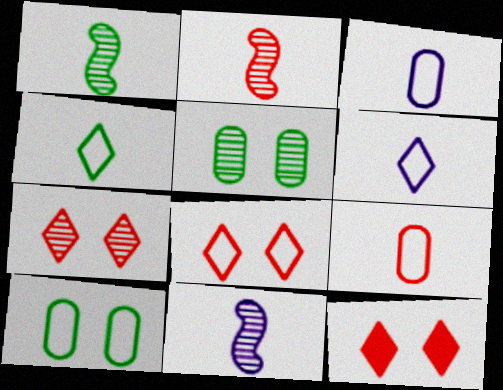[[1, 2, 11], 
[7, 8, 12]]